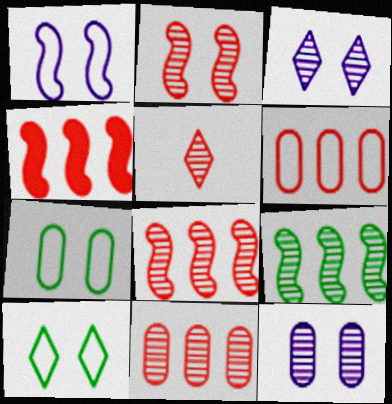[[2, 5, 11], 
[5, 9, 12]]